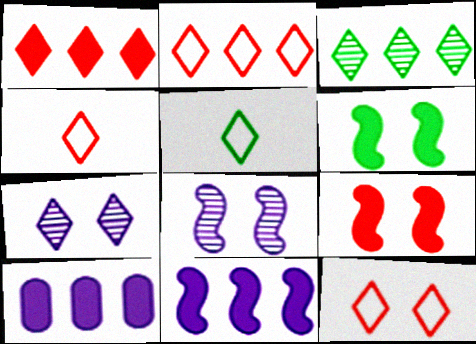[[1, 5, 7], 
[2, 4, 12]]